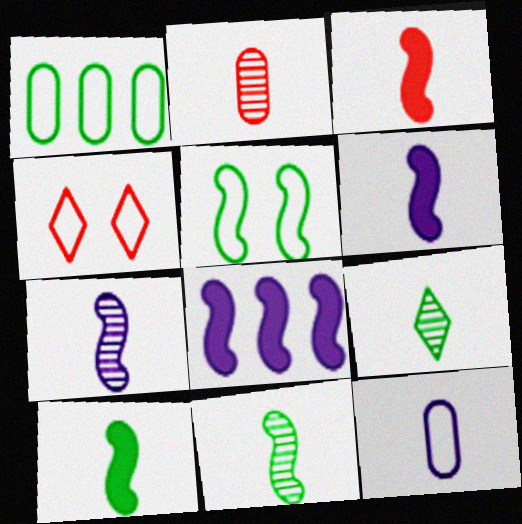[[2, 7, 9], 
[3, 6, 10], 
[3, 9, 12]]